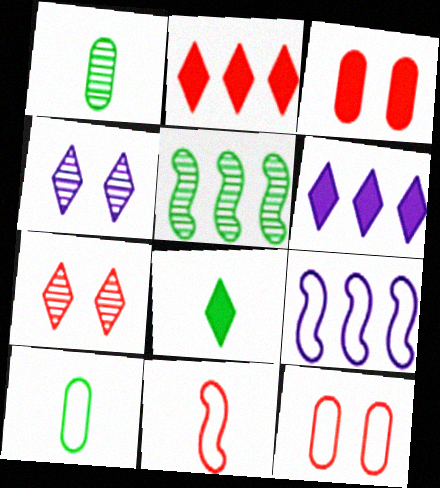[]